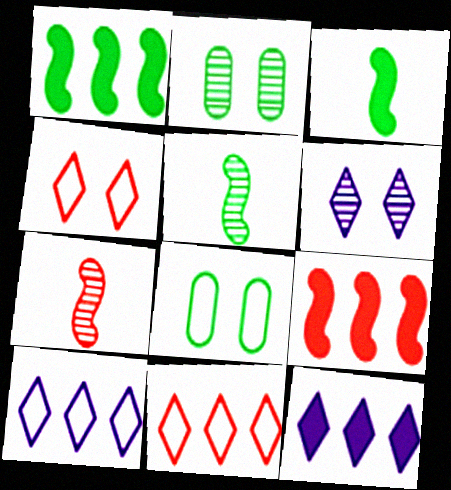[[7, 8, 12]]